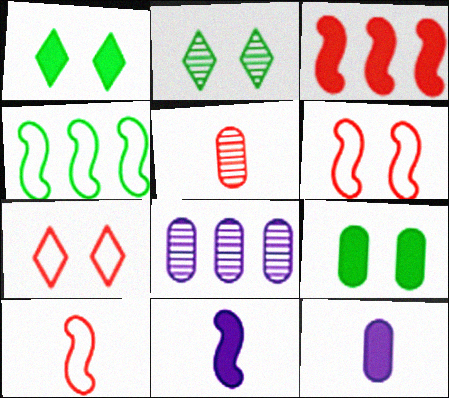[[1, 3, 12], 
[1, 8, 10], 
[3, 5, 7]]